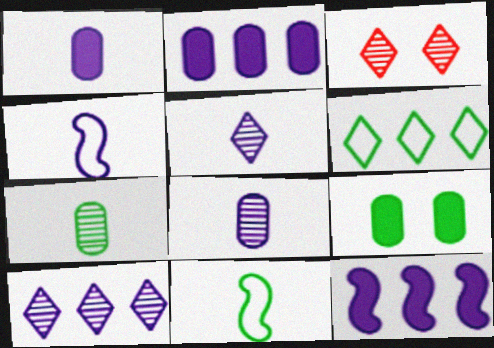[[1, 4, 5], 
[2, 3, 11]]